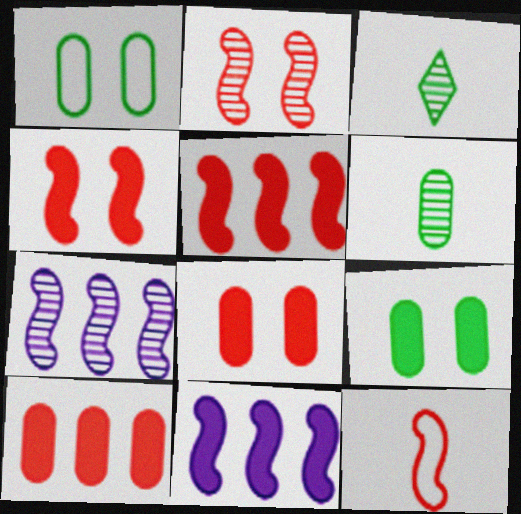[[2, 5, 12]]